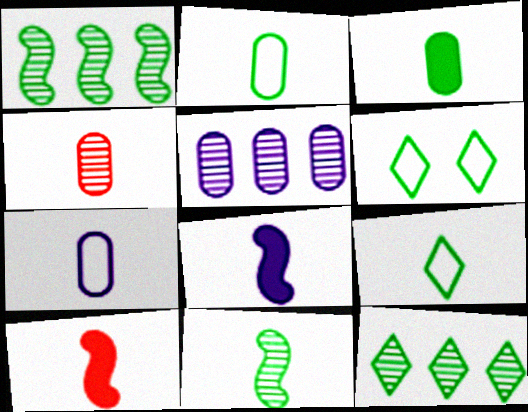[[1, 3, 6], 
[3, 4, 7], 
[3, 9, 11], 
[4, 8, 9], 
[5, 6, 10]]